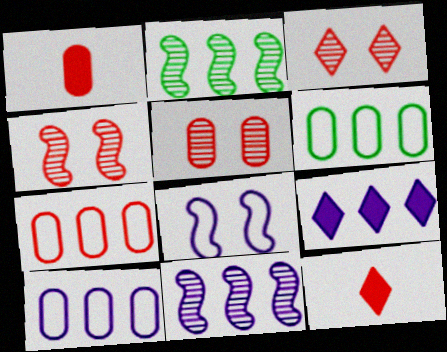[[1, 5, 7], 
[2, 7, 9], 
[3, 4, 5], 
[4, 7, 12], 
[6, 7, 10], 
[9, 10, 11]]